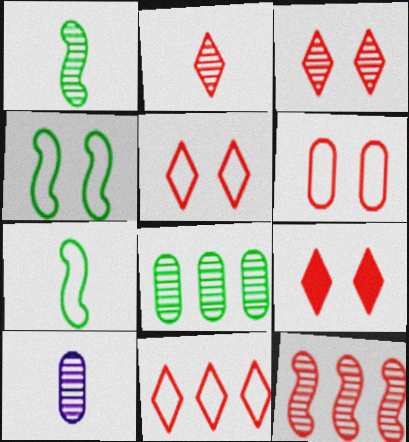[[1, 2, 10], 
[2, 9, 11], 
[3, 5, 9]]